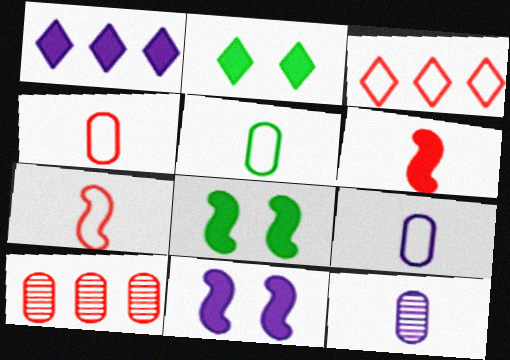[[3, 8, 12], 
[4, 5, 9]]